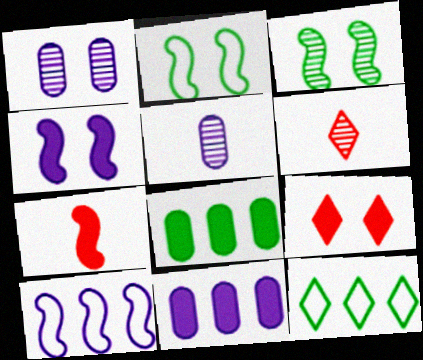[[1, 2, 9], 
[1, 7, 12], 
[2, 6, 11], 
[3, 7, 10]]